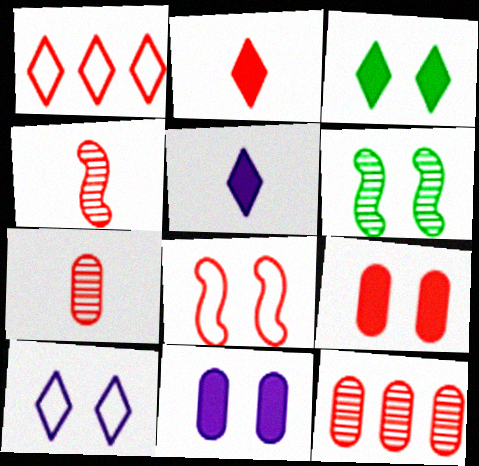[[1, 4, 9], 
[2, 8, 12], 
[6, 9, 10]]